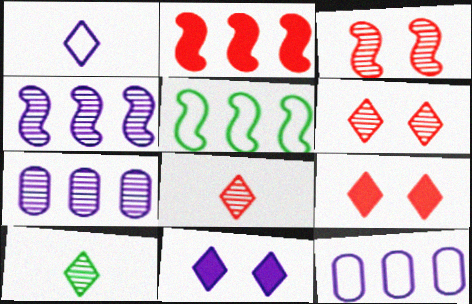[[2, 4, 5], 
[3, 7, 10]]